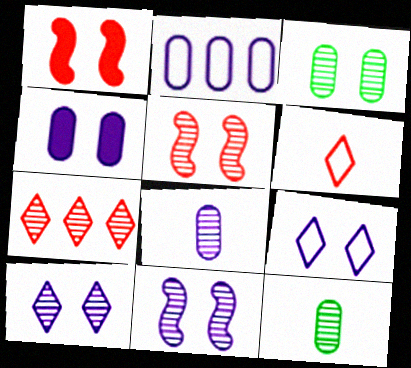[[1, 3, 9], 
[2, 4, 8], 
[3, 5, 10], 
[4, 9, 11], 
[7, 11, 12]]